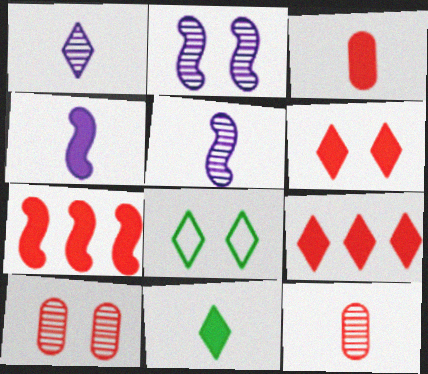[[1, 8, 9], 
[3, 4, 11], 
[3, 6, 7]]